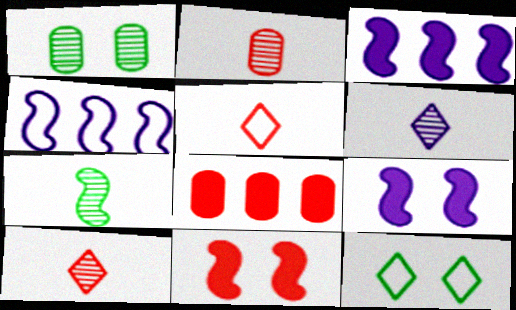[[1, 3, 5], 
[2, 3, 12], 
[2, 6, 7], 
[4, 7, 11]]